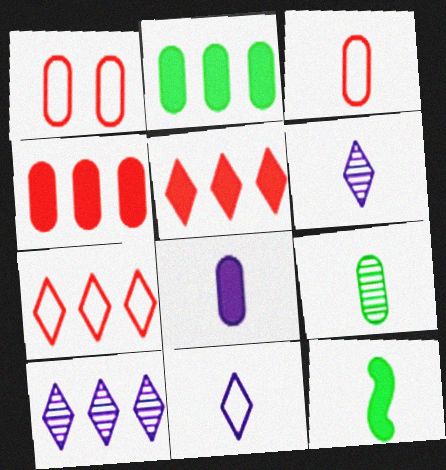[[1, 10, 12], 
[3, 6, 12], 
[3, 8, 9]]